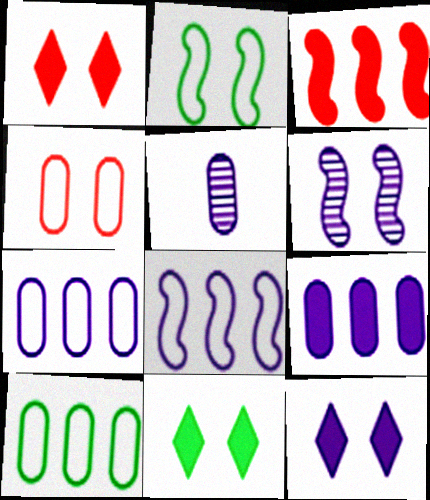[[1, 11, 12], 
[4, 6, 11], 
[5, 8, 12]]